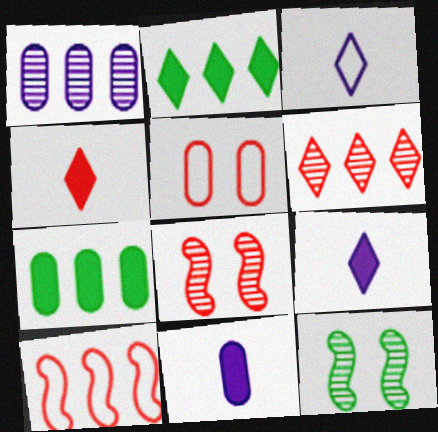[[1, 2, 10], 
[3, 7, 8]]